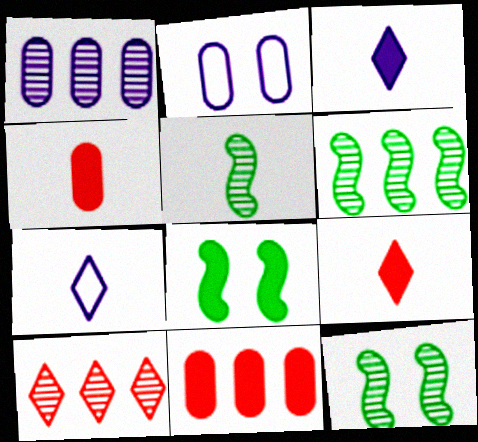[[1, 6, 10], 
[2, 6, 9], 
[3, 8, 11], 
[4, 5, 7], 
[5, 6, 12], 
[7, 11, 12]]